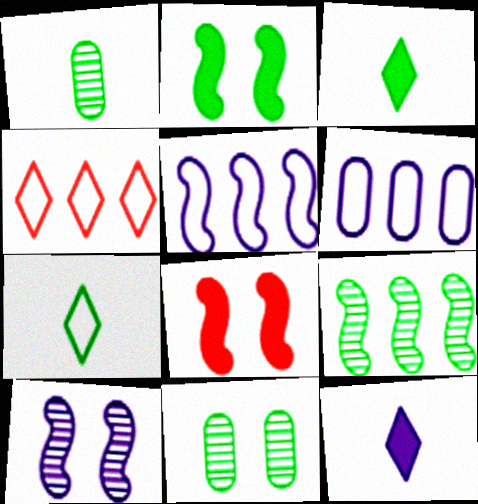[[6, 10, 12]]